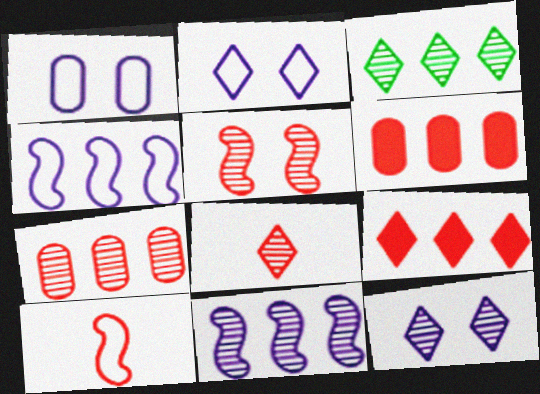[[3, 4, 6], 
[3, 7, 11], 
[3, 8, 12], 
[5, 7, 8]]